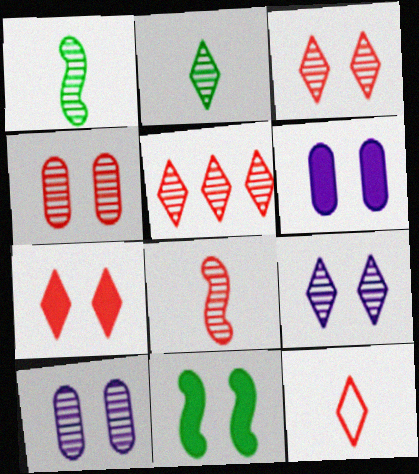[[1, 5, 10], 
[2, 5, 9], 
[4, 5, 8], 
[5, 7, 12], 
[6, 7, 11]]